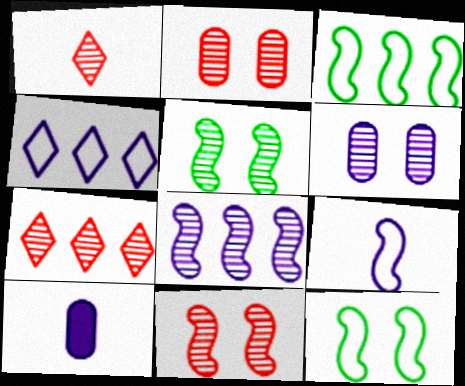[[7, 10, 12]]